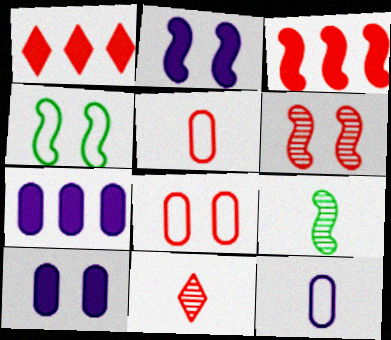[[1, 5, 6], 
[2, 4, 6], 
[3, 8, 11], 
[4, 7, 11]]